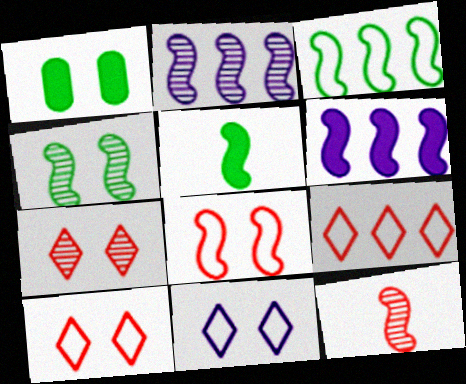[[2, 4, 12], 
[2, 5, 8], 
[3, 4, 5]]